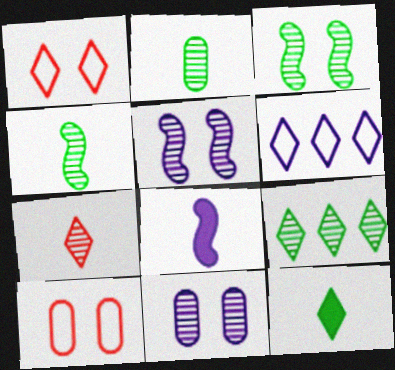[[2, 3, 9], 
[6, 8, 11], 
[8, 9, 10]]